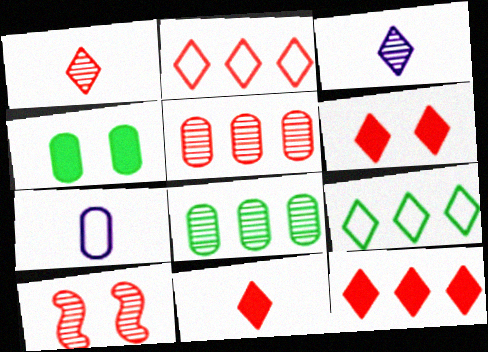[[1, 2, 6], 
[1, 5, 10], 
[3, 6, 9], 
[3, 8, 10], 
[4, 5, 7], 
[6, 11, 12]]